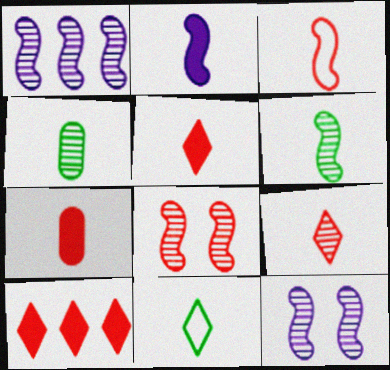[[1, 6, 8], 
[2, 3, 6], 
[3, 7, 9]]